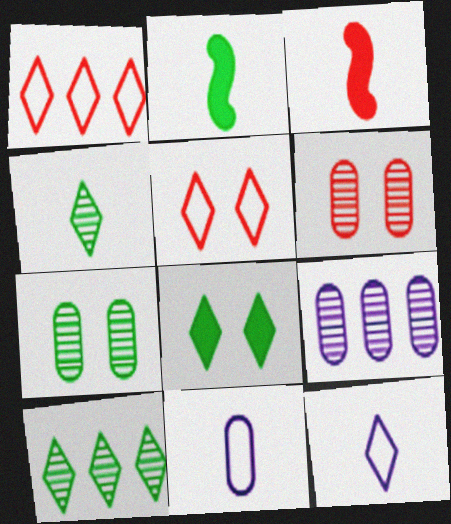[[1, 3, 6], 
[2, 5, 9], 
[3, 4, 11]]